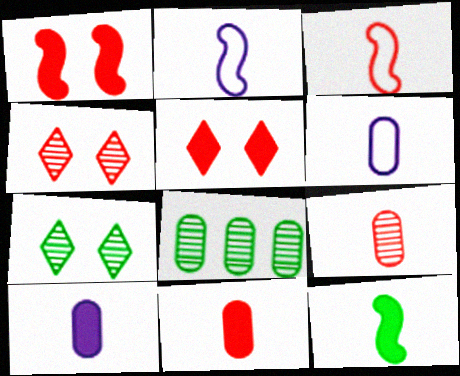[[2, 5, 8]]